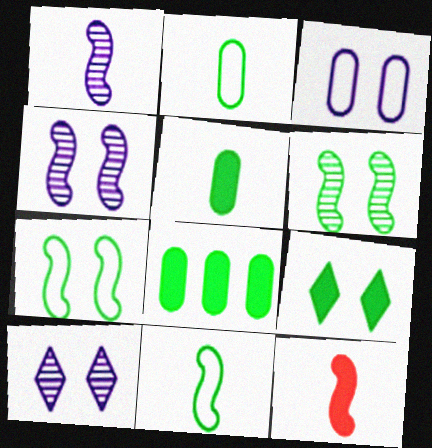[[1, 11, 12]]